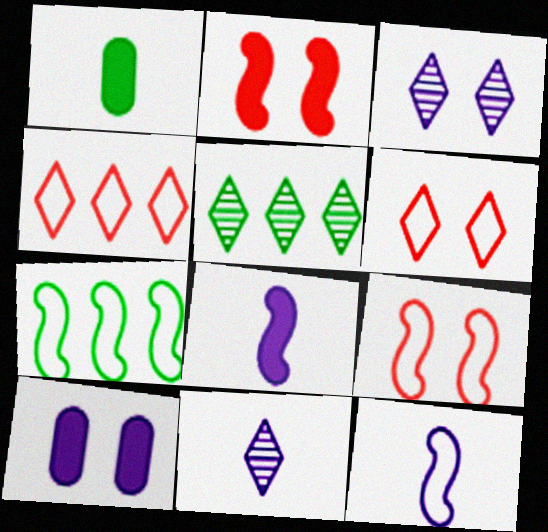[[7, 9, 12]]